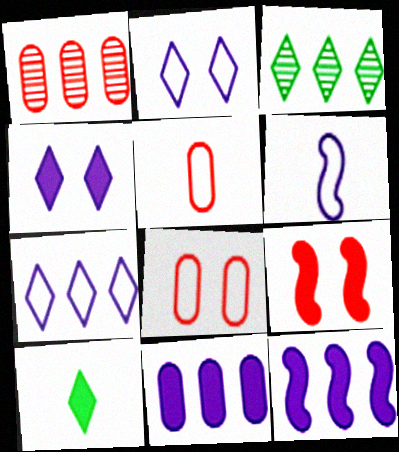[[9, 10, 11]]